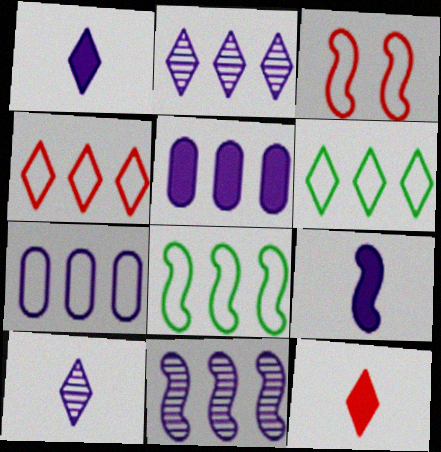[[4, 7, 8]]